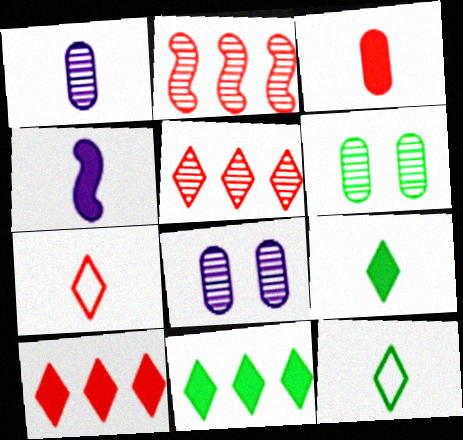[[3, 4, 9]]